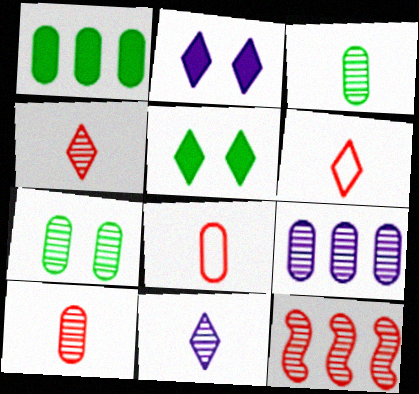[[7, 9, 10], 
[7, 11, 12]]